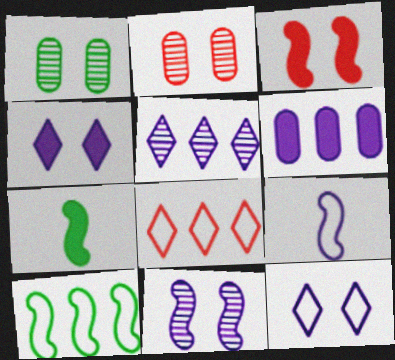[[1, 3, 12]]